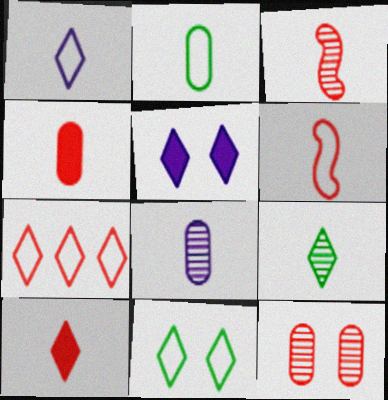[[1, 2, 6], 
[1, 7, 11], 
[1, 9, 10], 
[2, 4, 8], 
[3, 8, 9], 
[5, 7, 9]]